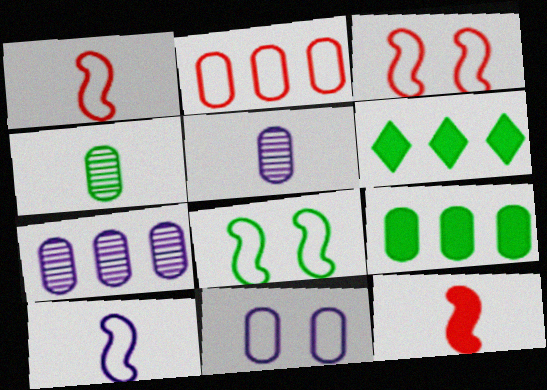[[2, 7, 9], 
[3, 5, 6], 
[4, 6, 8]]